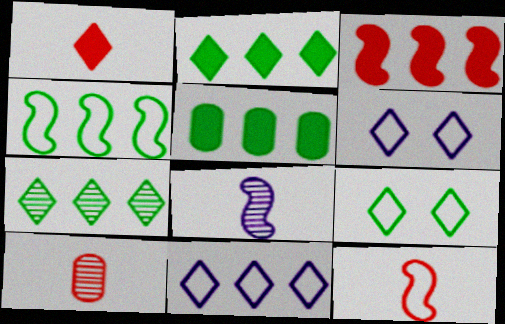[[1, 6, 7], 
[1, 10, 12], 
[4, 5, 7]]